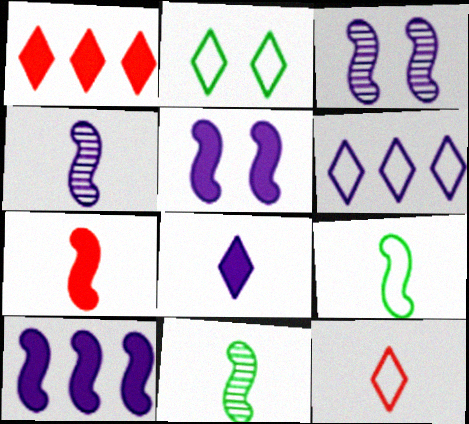[[2, 6, 12], 
[4, 7, 9]]